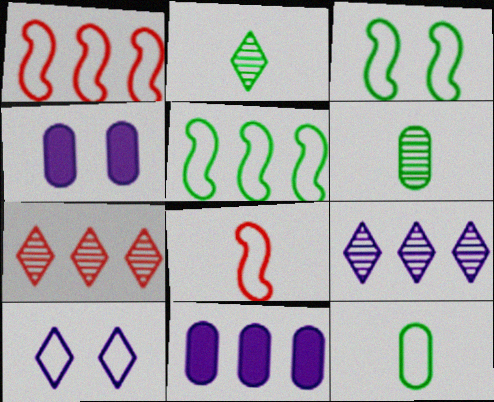[[1, 2, 4], 
[1, 10, 12], 
[5, 7, 11]]